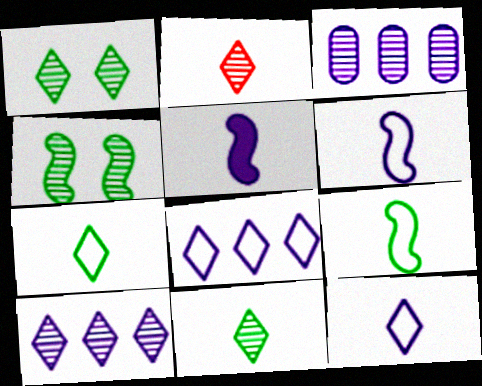[[1, 2, 10], 
[2, 3, 4]]